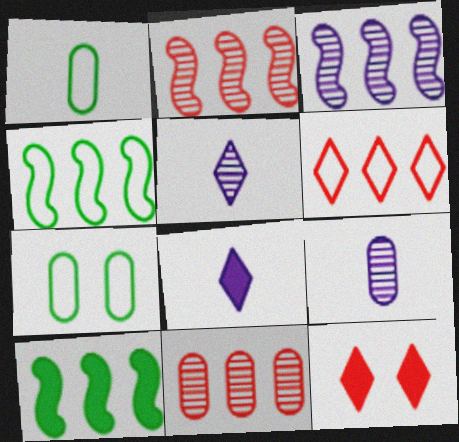[[1, 3, 12], 
[2, 7, 8], 
[4, 9, 12]]